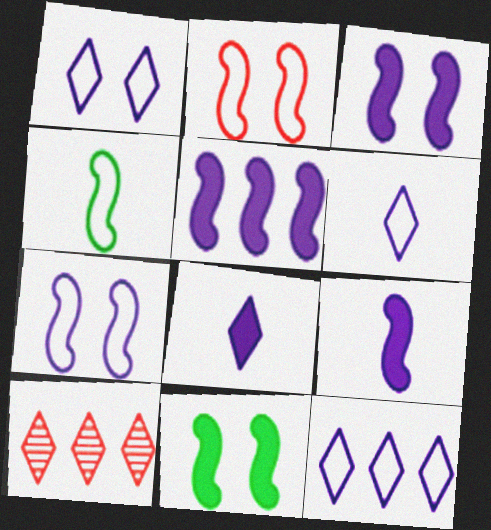[[1, 6, 12], 
[3, 5, 9]]